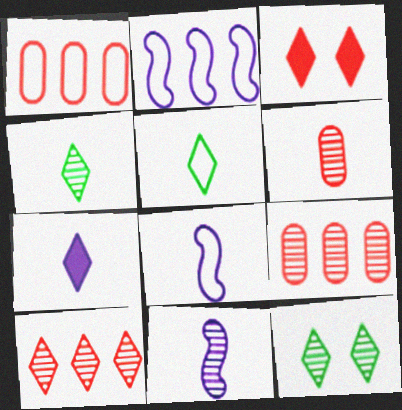[[4, 6, 11], 
[9, 11, 12]]